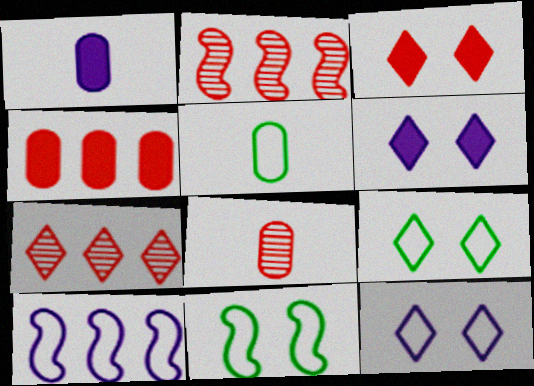[[1, 2, 9], 
[1, 5, 8], 
[1, 7, 11], 
[2, 5, 6]]